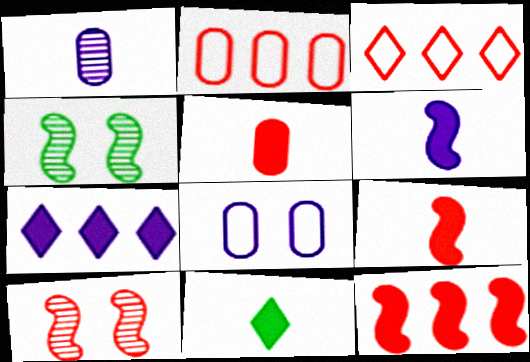[[3, 5, 10], 
[5, 6, 11]]